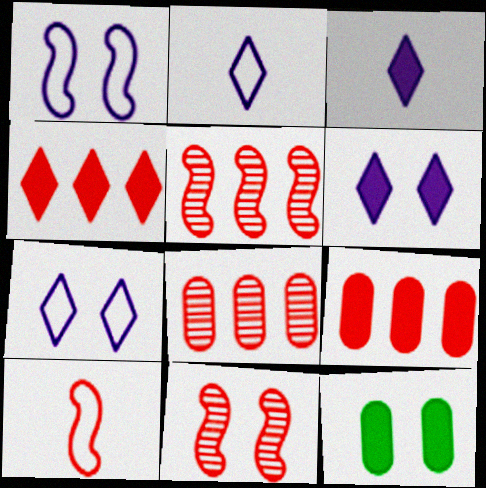[[2, 5, 12], 
[7, 11, 12]]